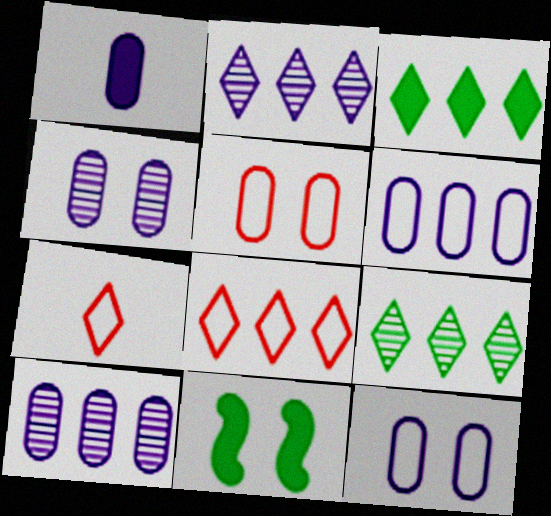[[1, 4, 6], 
[1, 10, 12], 
[2, 3, 8], 
[7, 10, 11]]